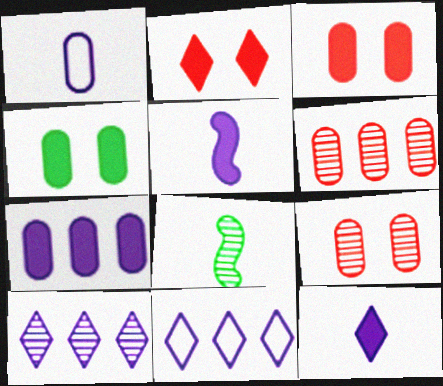[[1, 4, 6], 
[3, 8, 11], 
[8, 9, 10]]